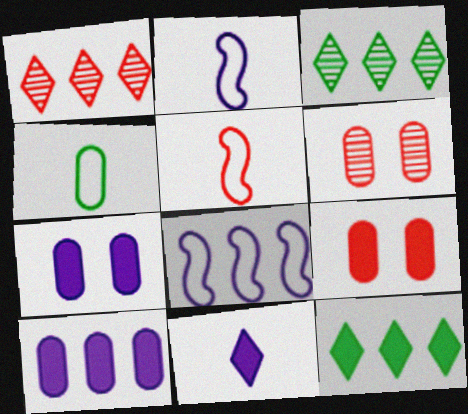[[1, 5, 9], 
[2, 3, 9], 
[2, 6, 12], 
[3, 5, 7], 
[4, 6, 10]]